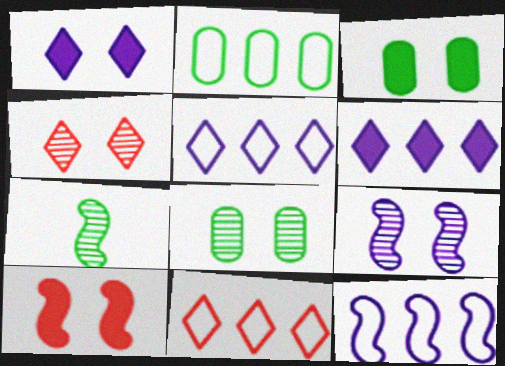[[1, 3, 10], 
[2, 11, 12], 
[4, 8, 9], 
[7, 10, 12]]